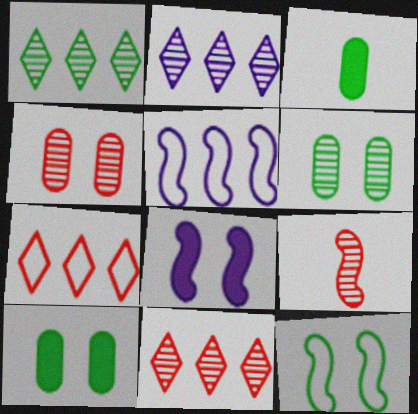[[1, 2, 11], 
[1, 3, 12], 
[2, 6, 9], 
[4, 9, 11]]